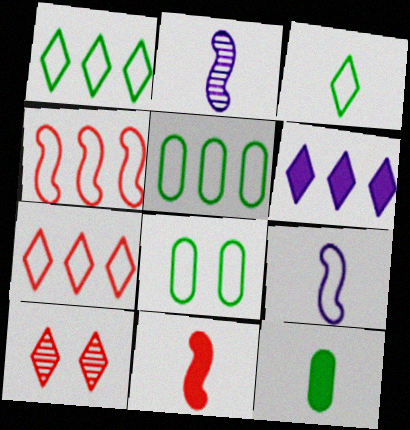[[3, 6, 10], 
[7, 8, 9]]